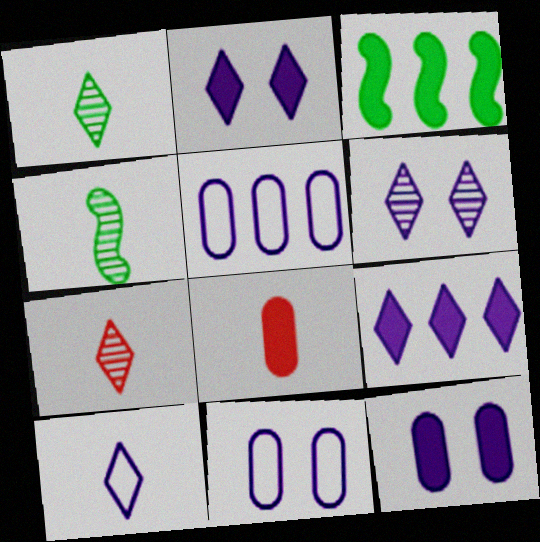[[2, 3, 8], 
[3, 7, 11], 
[4, 8, 10], 
[6, 9, 10]]